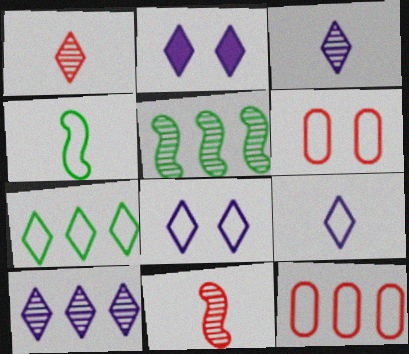[[1, 2, 7], 
[2, 9, 10], 
[4, 8, 12]]